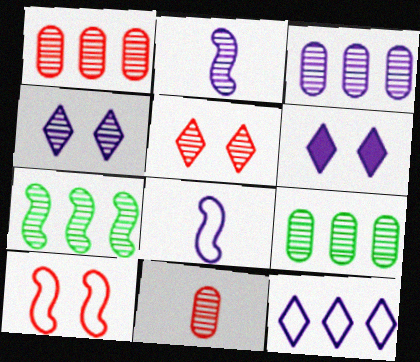[[1, 3, 9], 
[2, 3, 4], 
[2, 5, 9], 
[3, 6, 8], 
[4, 7, 11]]